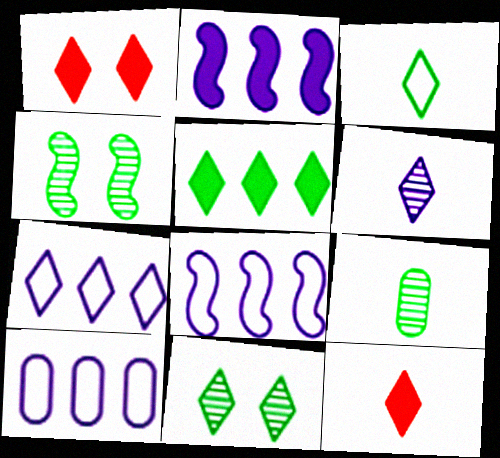[[1, 8, 9], 
[3, 5, 11], 
[3, 6, 12], 
[4, 10, 12], 
[7, 8, 10], 
[7, 11, 12]]